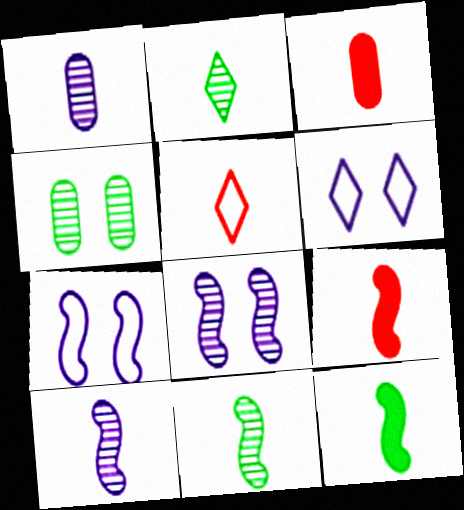[[1, 5, 12]]